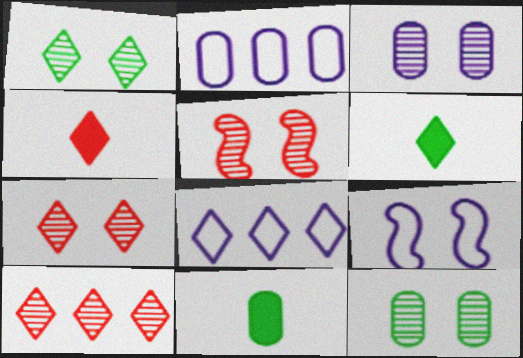[[1, 3, 5], 
[1, 4, 8], 
[2, 5, 6], 
[5, 8, 11], 
[6, 7, 8], 
[9, 10, 11]]